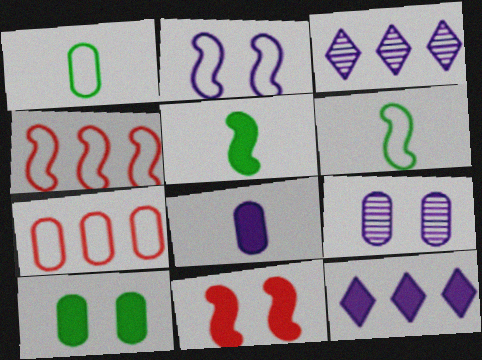[[1, 3, 11], 
[2, 3, 8], 
[2, 4, 6]]